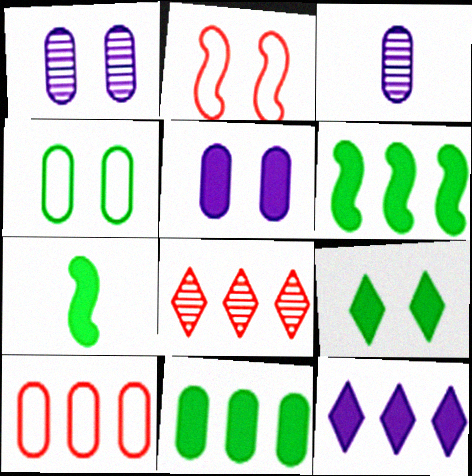[[1, 2, 9], 
[7, 9, 11]]